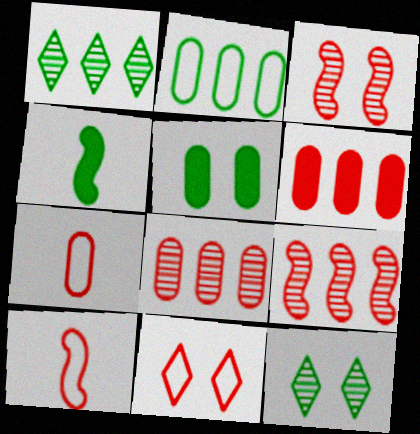[[2, 4, 12]]